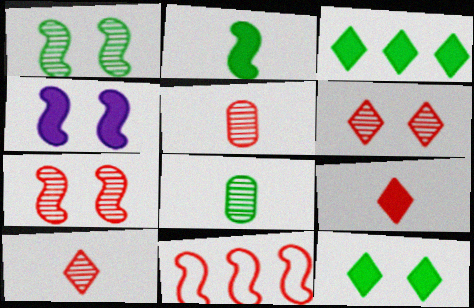[]